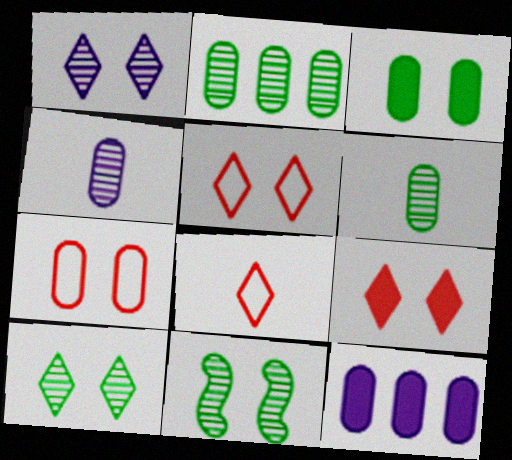[[6, 7, 12], 
[8, 11, 12]]